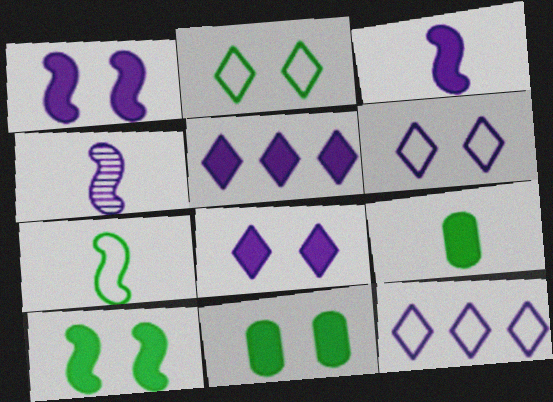[]